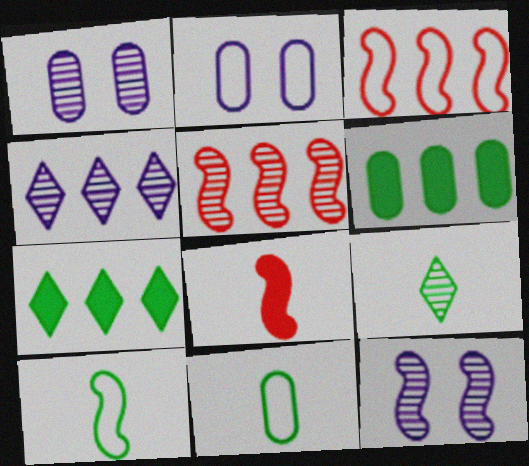[[1, 5, 9], 
[3, 4, 6]]